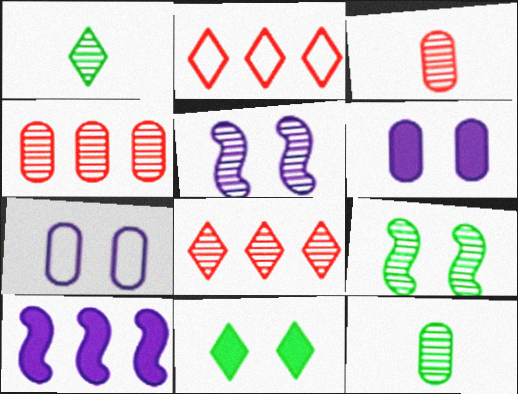[[1, 4, 5], 
[5, 8, 12]]